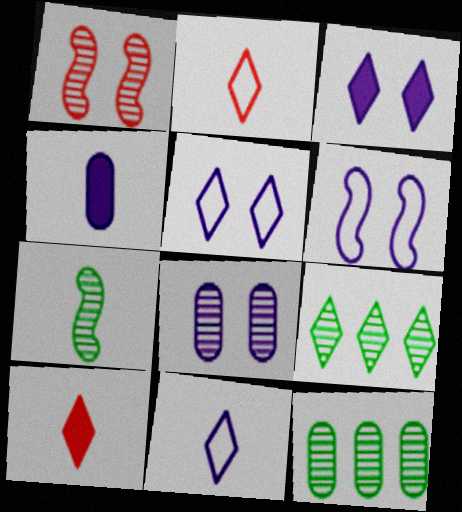[[2, 3, 9], 
[2, 4, 7], 
[3, 6, 8], 
[5, 9, 10], 
[6, 10, 12]]